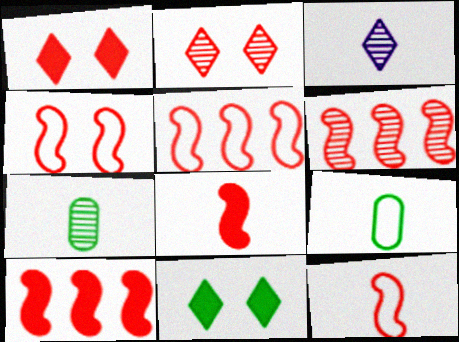[[3, 8, 9], 
[4, 5, 12], 
[4, 6, 8], 
[5, 6, 10]]